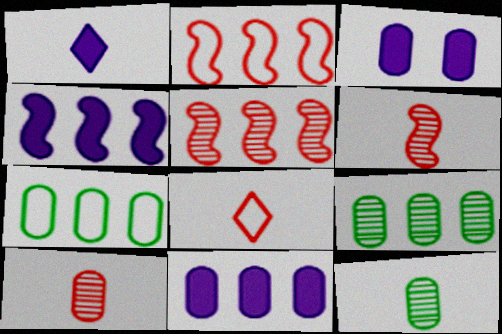[[1, 3, 4], 
[3, 7, 10]]